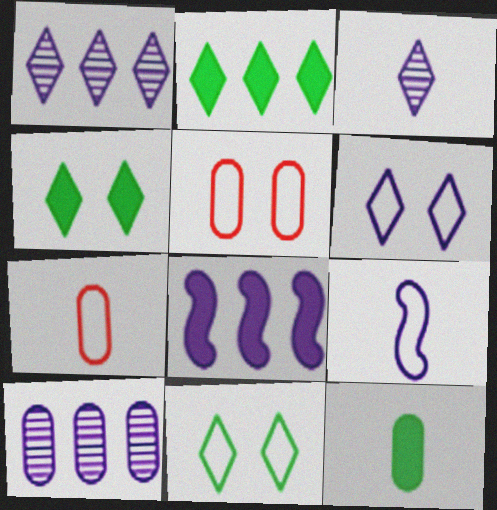[[5, 10, 12]]